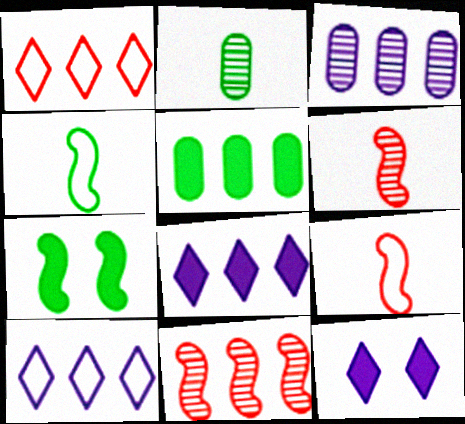[[5, 10, 11]]